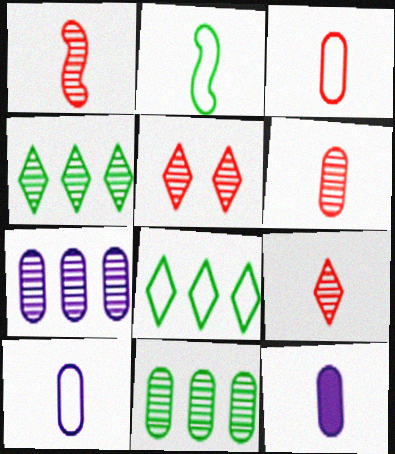[[1, 6, 9], 
[2, 9, 12]]